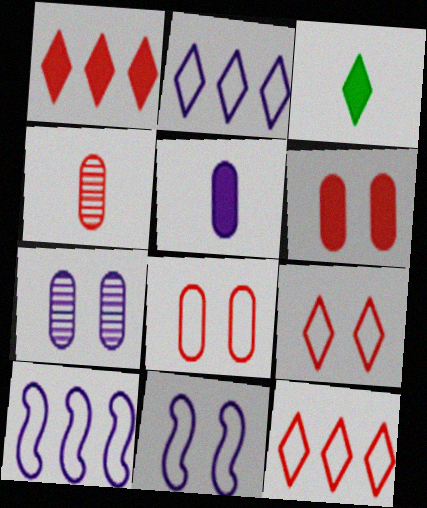[]